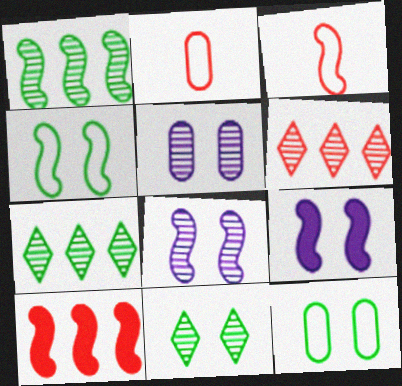[[1, 3, 9], 
[2, 7, 9]]